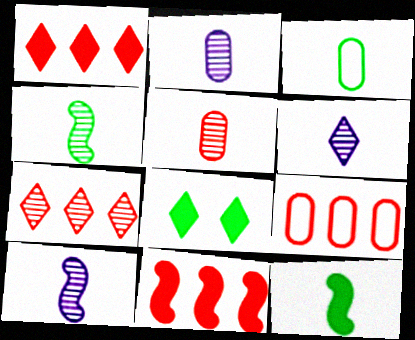[[2, 6, 10], 
[4, 5, 6], 
[7, 9, 11], 
[8, 9, 10]]